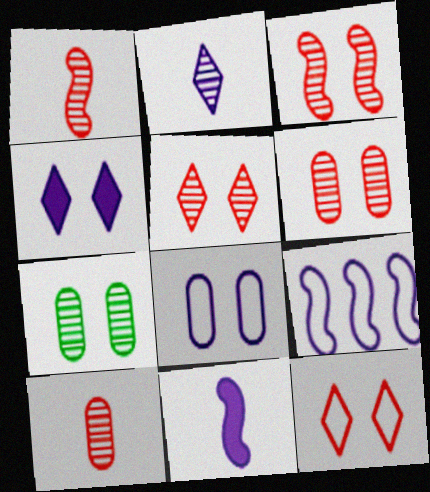[[3, 5, 6]]